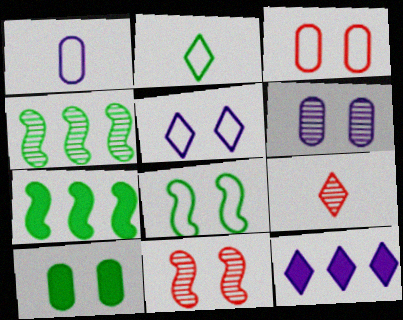[[2, 4, 10], 
[3, 5, 8], 
[3, 6, 10], 
[4, 6, 9], 
[5, 10, 11]]